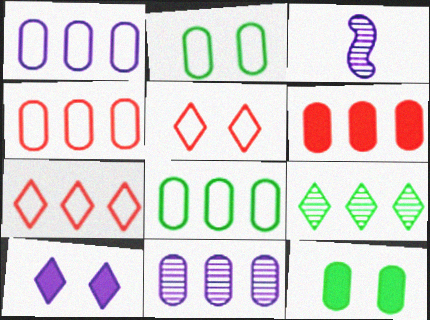[[1, 3, 10], 
[1, 4, 8], 
[3, 7, 12], 
[6, 8, 11]]